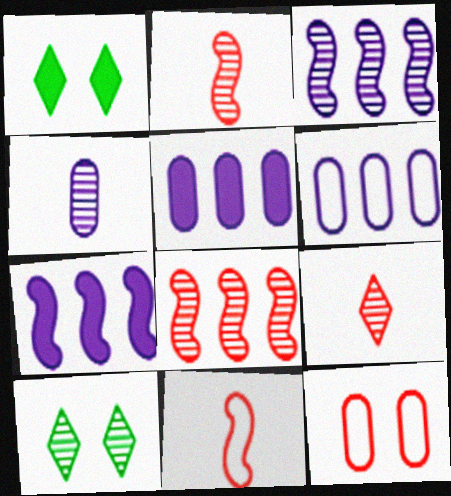[[1, 2, 6], 
[4, 8, 10], 
[5, 10, 11]]